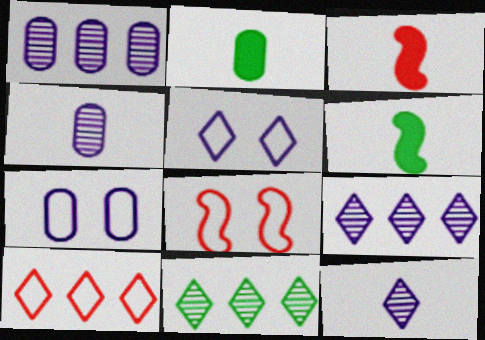[[2, 8, 9], 
[3, 7, 11]]